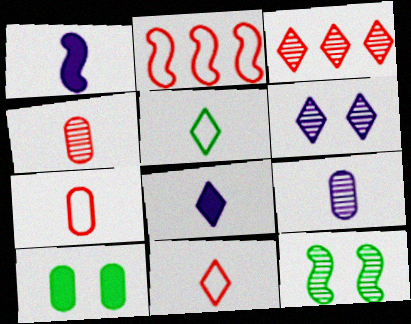[[1, 2, 12], 
[1, 4, 5], 
[3, 9, 12]]